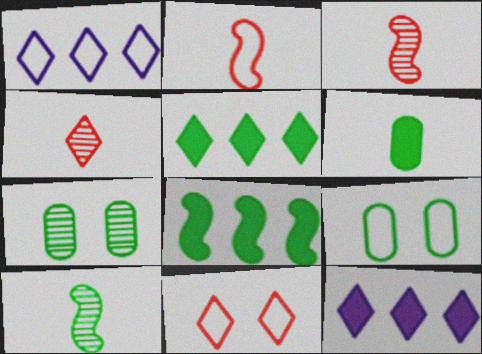[[1, 2, 9], 
[2, 7, 12], 
[3, 9, 12], 
[5, 9, 10]]